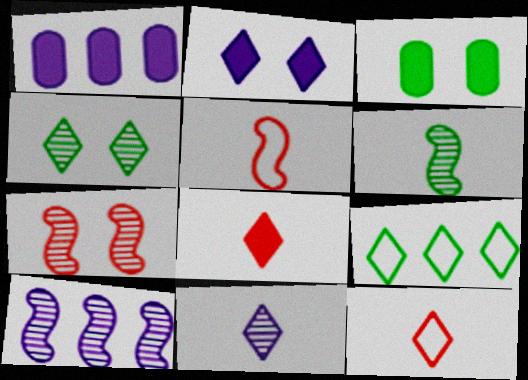[[1, 4, 5], 
[3, 6, 9], 
[3, 10, 12], 
[6, 7, 10]]